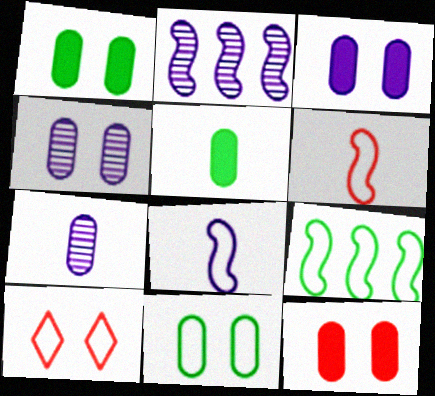[[1, 3, 12], 
[2, 5, 10], 
[4, 11, 12]]